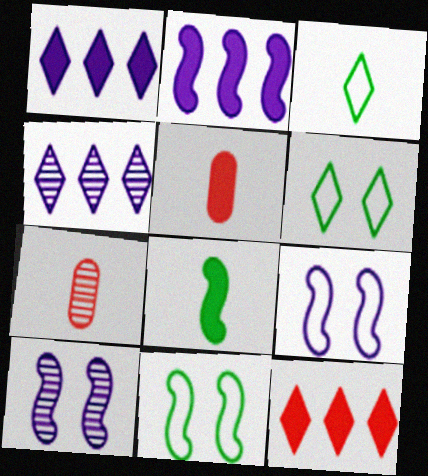[[1, 7, 11], 
[2, 6, 7], 
[4, 5, 11]]